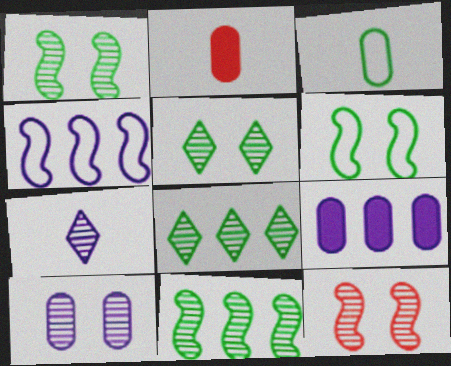[[2, 4, 5], 
[5, 10, 12]]